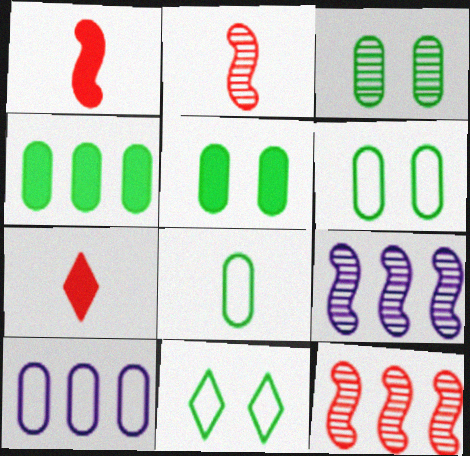[[3, 4, 8], 
[3, 5, 6], 
[6, 7, 9]]